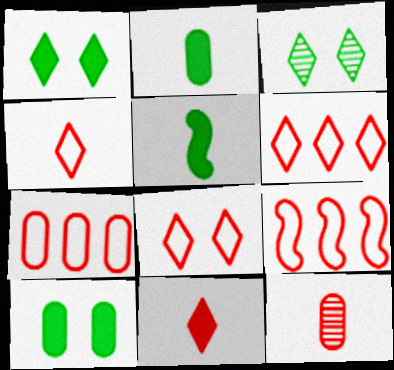[[4, 6, 8], 
[6, 7, 9]]